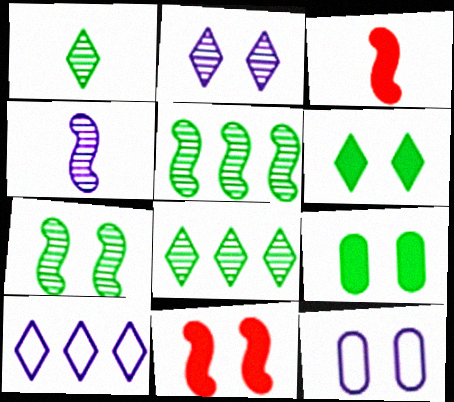[[3, 8, 12]]